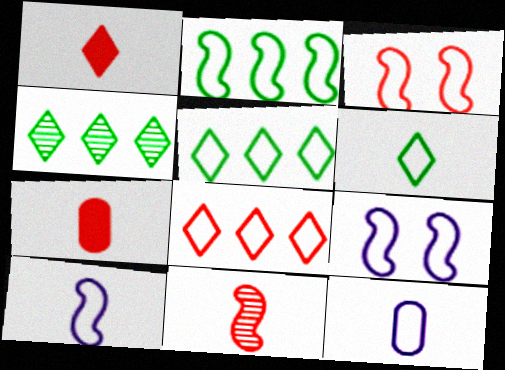[[2, 3, 10], 
[3, 5, 12], 
[4, 7, 9]]